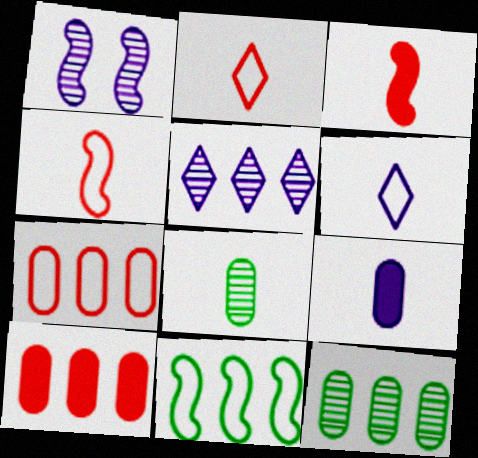[[1, 3, 11], 
[3, 6, 8], 
[5, 10, 11]]